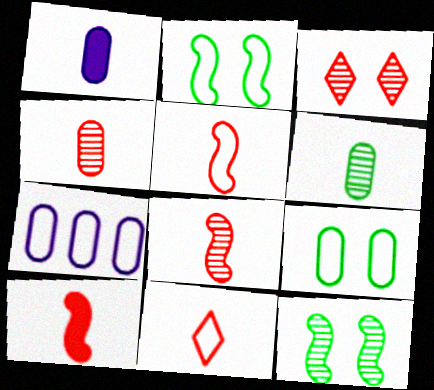[[2, 7, 11], 
[4, 10, 11], 
[5, 8, 10]]